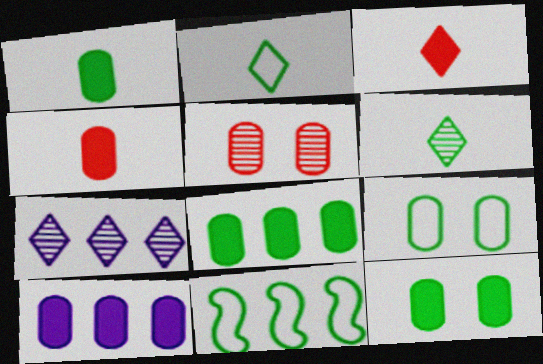[[1, 8, 12], 
[2, 9, 11], 
[4, 10, 12], 
[6, 11, 12]]